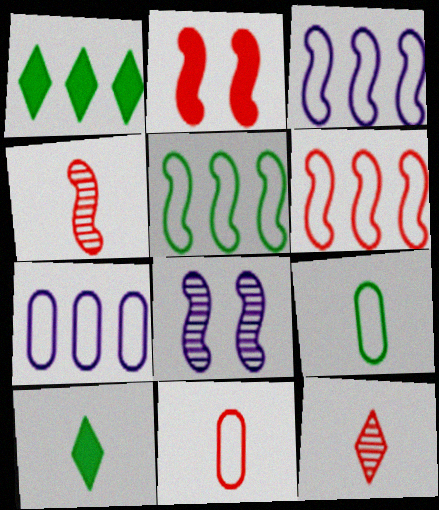[[1, 8, 11], 
[2, 4, 6], 
[3, 5, 6]]